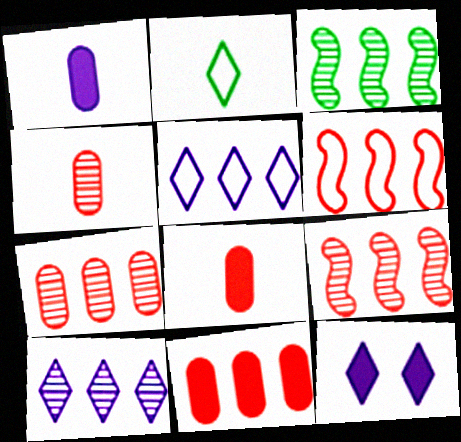[[3, 5, 11], 
[3, 7, 10]]